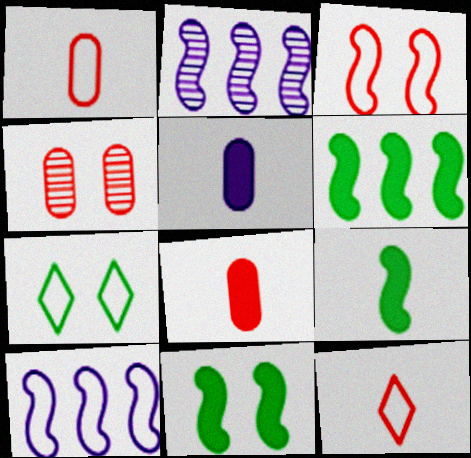[[1, 7, 10], 
[2, 3, 9], 
[2, 7, 8], 
[6, 9, 11]]